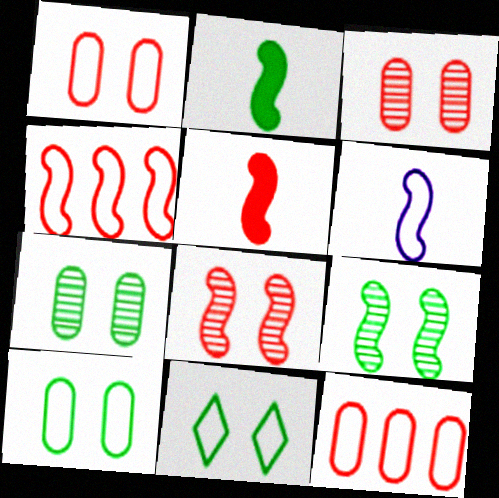[[4, 5, 8], 
[6, 11, 12]]